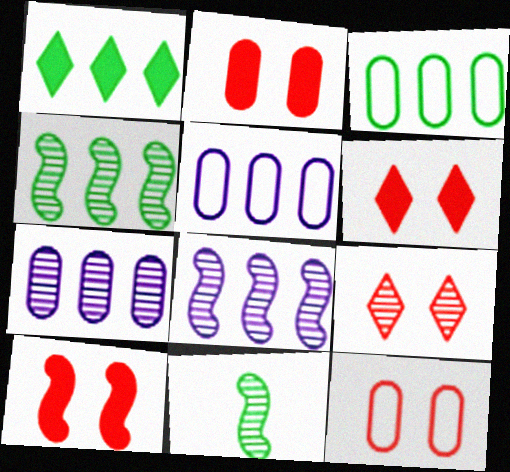[[1, 3, 4], 
[2, 6, 10], 
[5, 6, 11], 
[7, 9, 11], 
[9, 10, 12]]